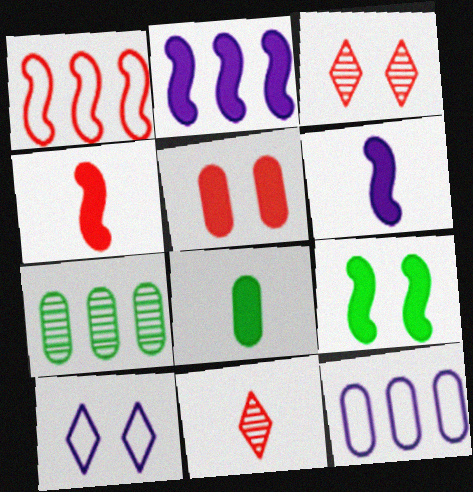[[1, 5, 11], 
[2, 4, 9], 
[4, 7, 10], 
[9, 11, 12]]